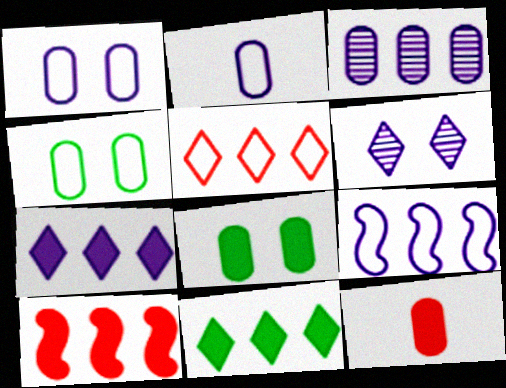[[3, 4, 12], 
[3, 7, 9]]